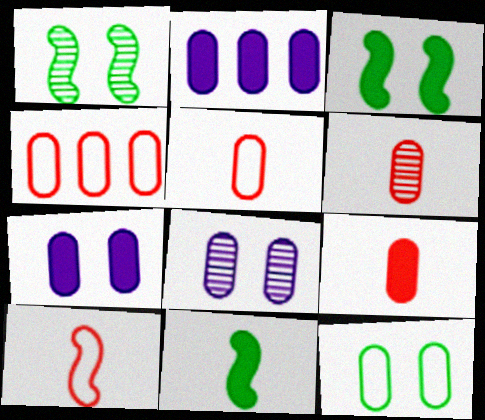[[2, 6, 12], 
[5, 6, 9]]